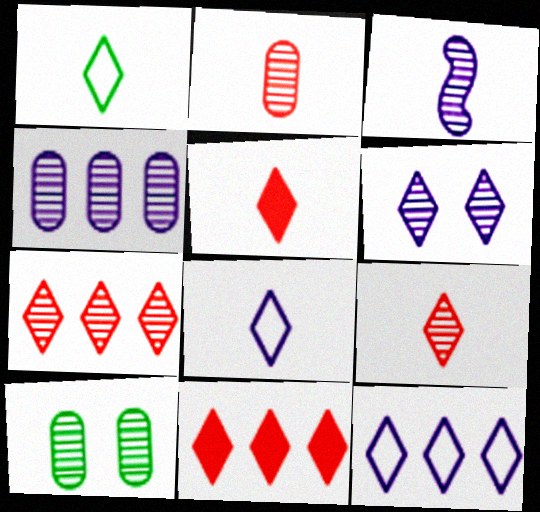[[1, 6, 11], 
[2, 4, 10], 
[3, 4, 6], 
[3, 7, 10]]